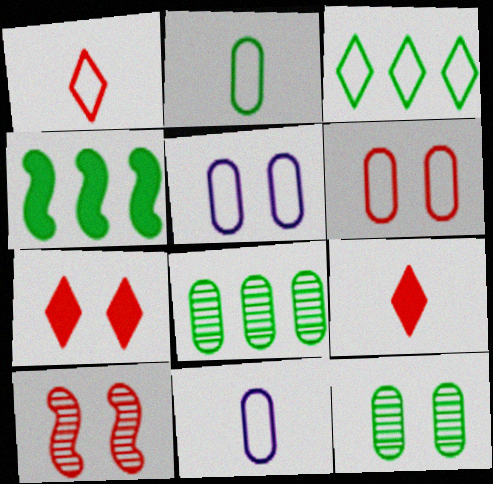[[3, 4, 8], 
[6, 7, 10]]